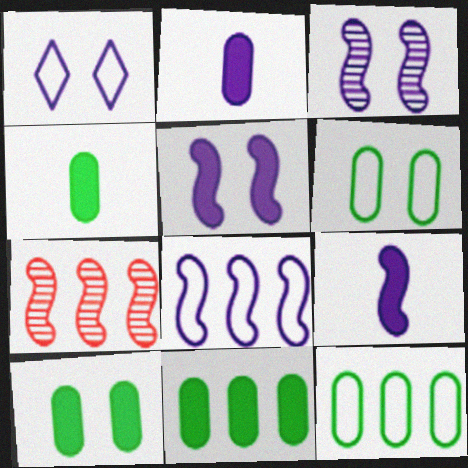[[1, 4, 7], 
[3, 8, 9], 
[4, 10, 11]]